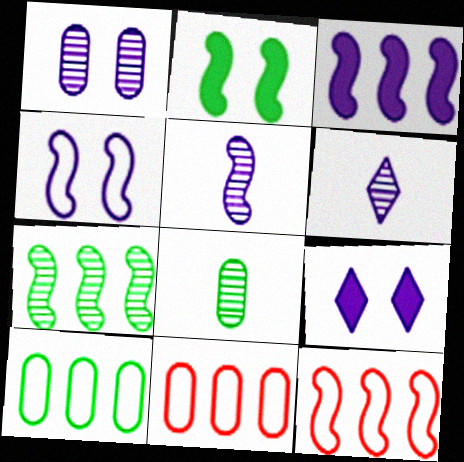[[1, 4, 9], 
[2, 5, 12], 
[2, 6, 11], 
[3, 4, 5], 
[3, 7, 12], 
[8, 9, 12]]